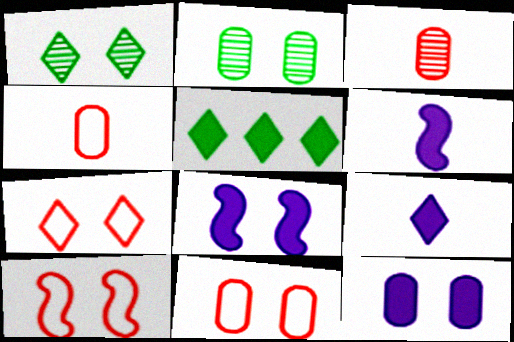[[1, 8, 11], 
[1, 10, 12], 
[2, 7, 8], 
[2, 11, 12], 
[7, 10, 11]]